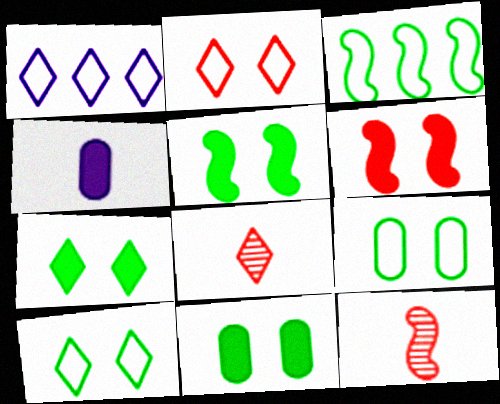[[1, 7, 8], 
[1, 11, 12], 
[5, 7, 11]]